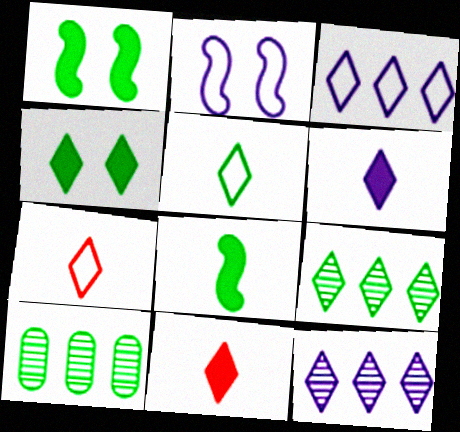[[1, 5, 10], 
[2, 10, 11], 
[4, 5, 9], 
[4, 7, 12]]